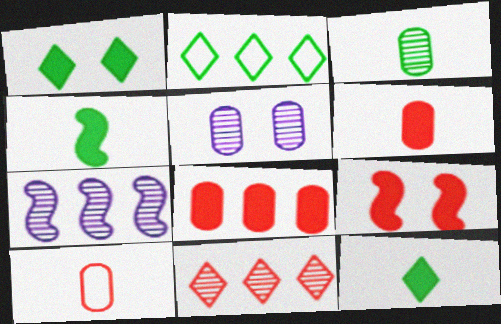[[1, 7, 10], 
[2, 7, 8], 
[9, 10, 11]]